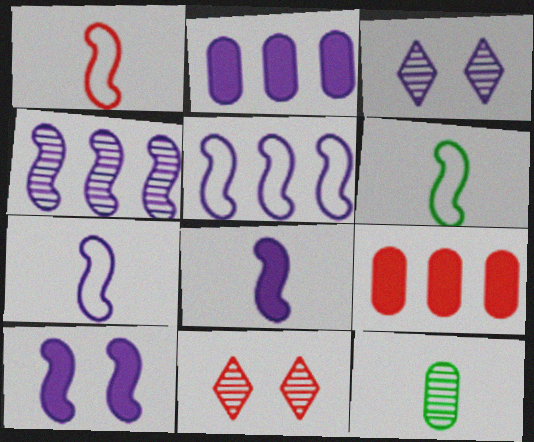[[1, 6, 7], 
[1, 9, 11], 
[2, 3, 7], 
[2, 6, 11], 
[3, 6, 9], 
[4, 7, 10], 
[4, 11, 12]]